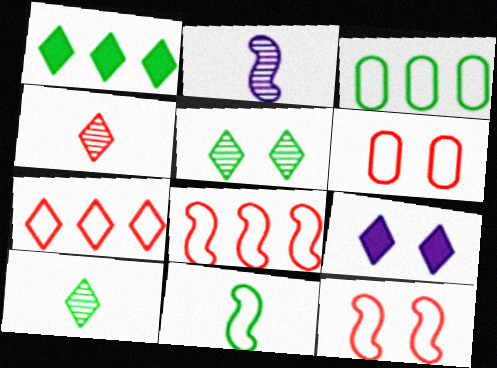[[1, 2, 6], 
[7, 9, 10]]